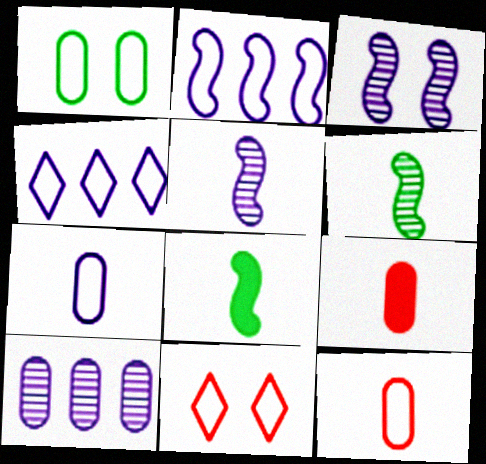[[1, 9, 10], 
[8, 10, 11]]